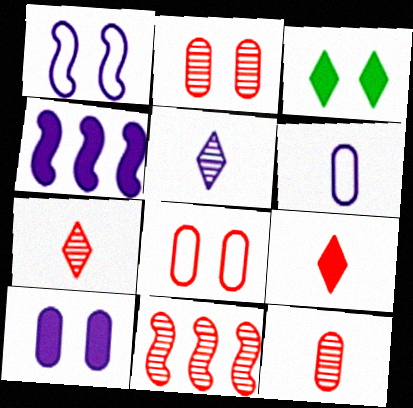[[1, 2, 3], 
[2, 7, 11], 
[3, 6, 11], 
[8, 9, 11]]